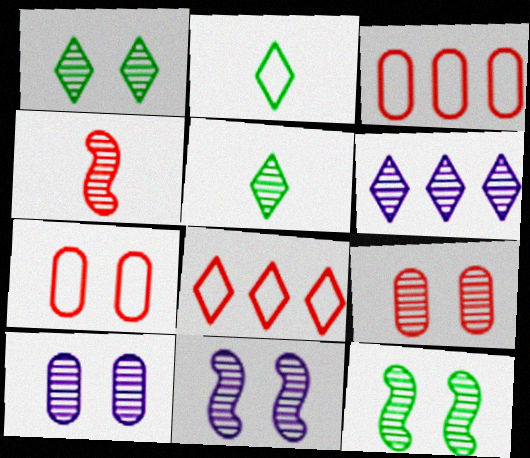[[1, 9, 11]]